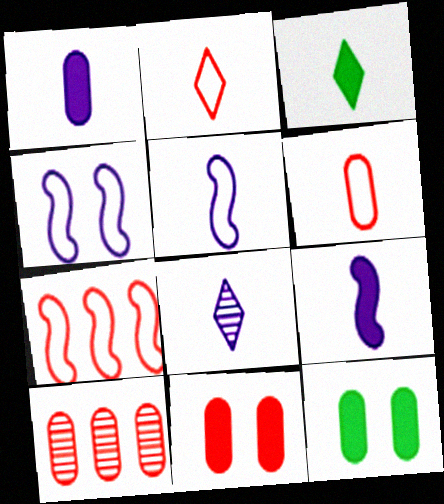[[1, 5, 8], 
[2, 3, 8], 
[3, 4, 10], 
[6, 10, 11], 
[7, 8, 12]]